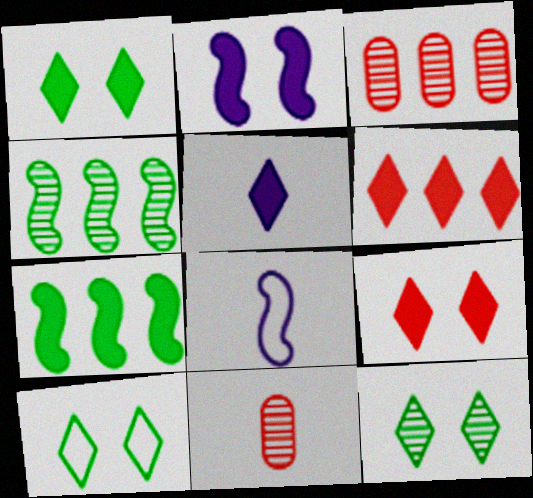[[1, 3, 8], 
[1, 5, 6], 
[1, 10, 12]]